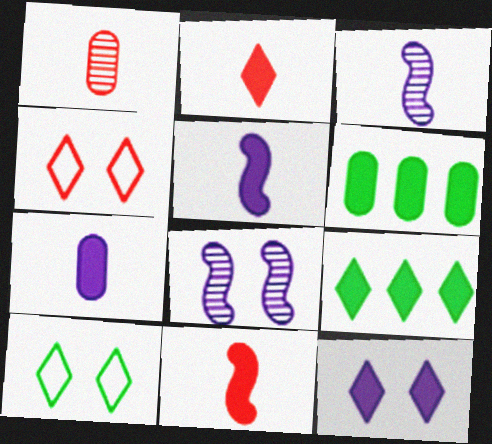[[2, 9, 12], 
[3, 4, 6], 
[6, 11, 12]]